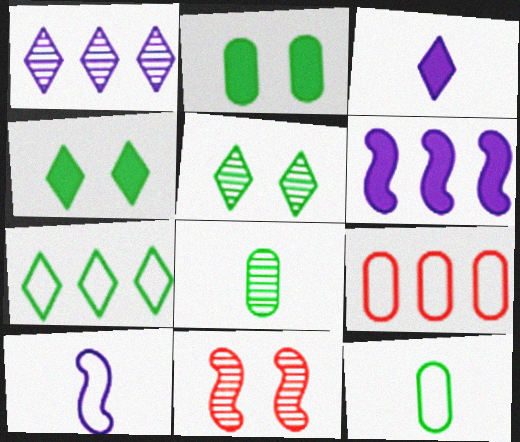[[1, 8, 11]]